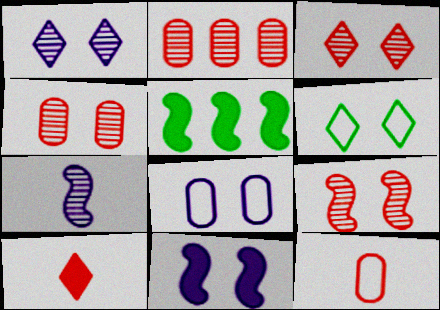[[1, 5, 12], 
[1, 8, 11], 
[3, 4, 9], 
[4, 6, 11]]